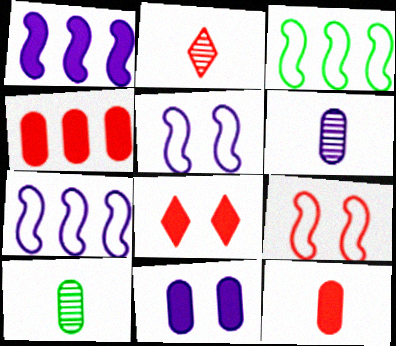[[2, 3, 11], 
[2, 4, 9], 
[3, 6, 8], 
[7, 8, 10]]